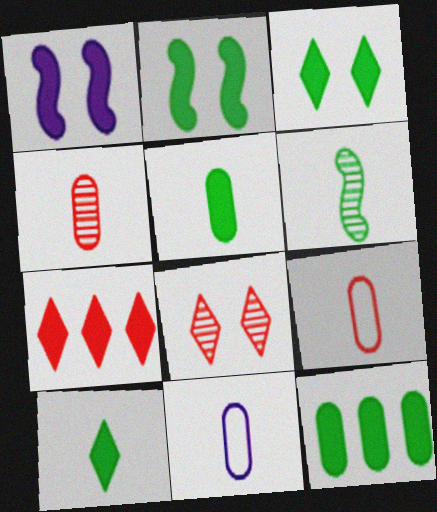[[1, 5, 7], 
[2, 10, 12], 
[4, 5, 11]]